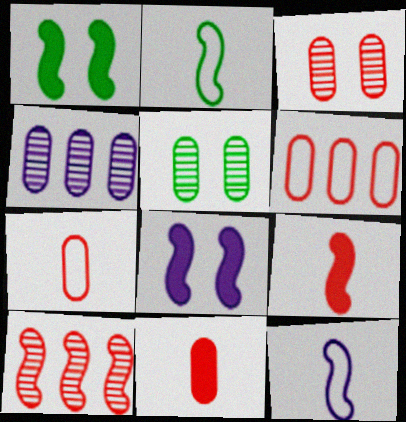[[1, 10, 12], 
[2, 8, 10], 
[3, 6, 11]]